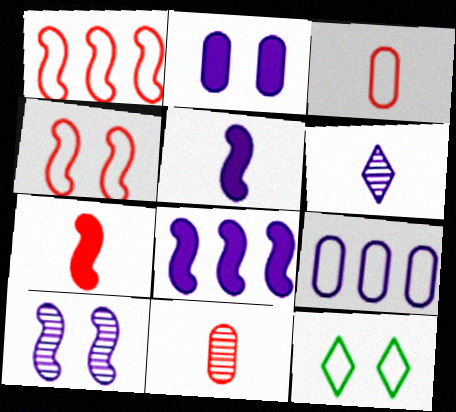[[8, 11, 12]]